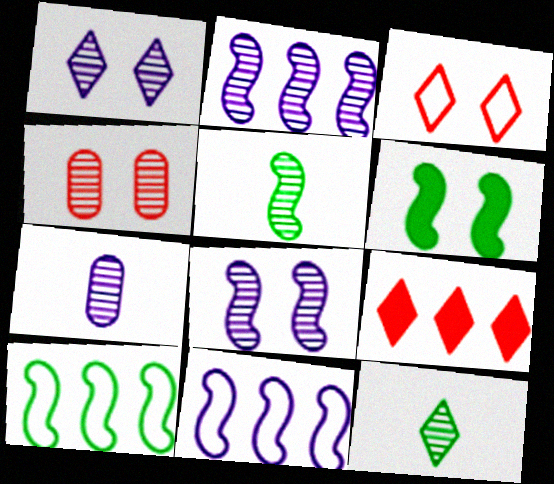[[1, 2, 7], 
[2, 4, 12], 
[5, 6, 10]]